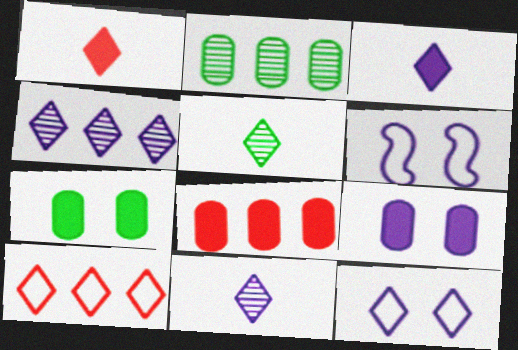[[1, 2, 6], 
[3, 4, 12], 
[5, 6, 8]]